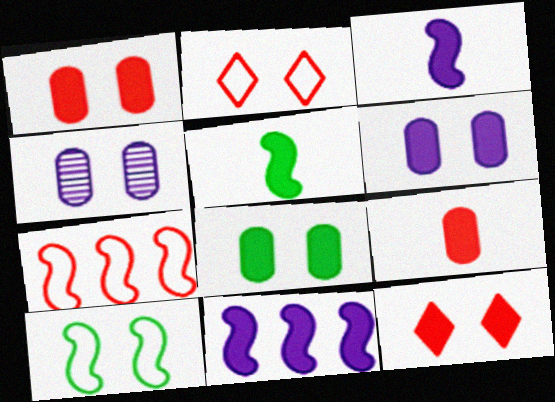[[1, 6, 8], 
[4, 10, 12]]